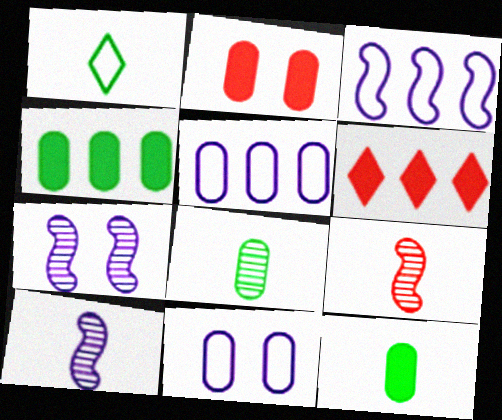[[2, 5, 8]]